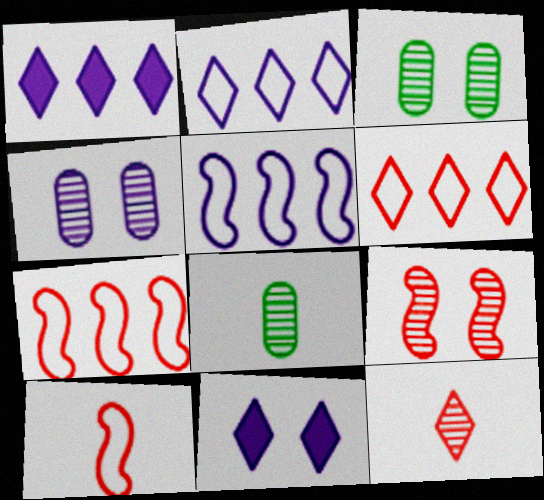[[1, 3, 10], 
[7, 8, 11]]